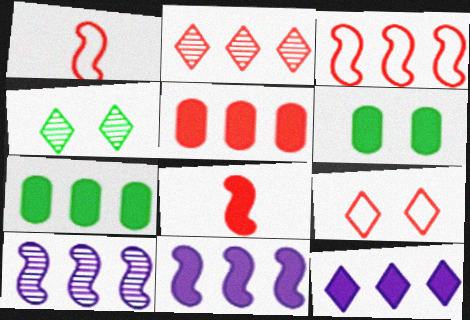[[2, 3, 5], 
[6, 8, 12]]